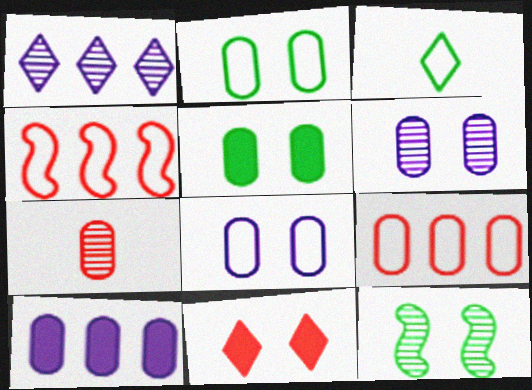[[1, 3, 11], 
[1, 7, 12], 
[2, 7, 10], 
[3, 4, 8], 
[4, 7, 11], 
[8, 11, 12]]